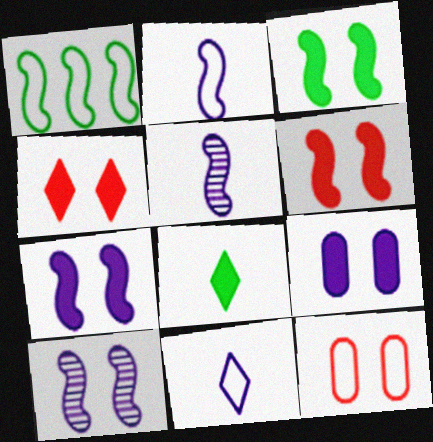[[1, 5, 6], 
[1, 11, 12], 
[3, 4, 9], 
[3, 6, 7]]